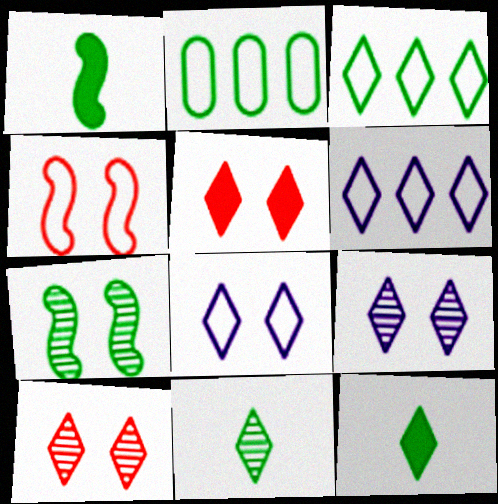[[2, 7, 12], 
[5, 6, 11], 
[6, 10, 12]]